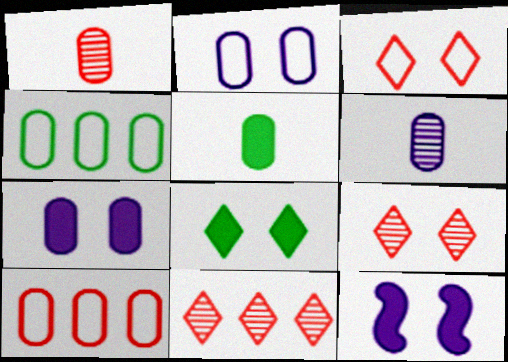[[1, 4, 7]]